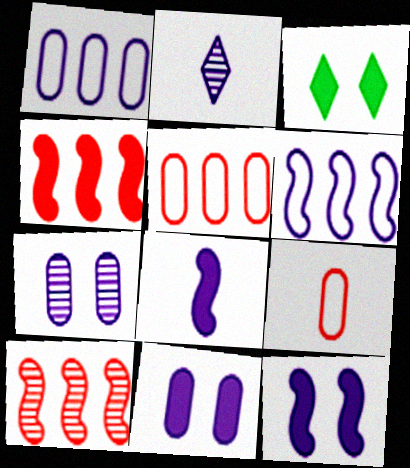[[1, 2, 12], 
[2, 6, 11]]